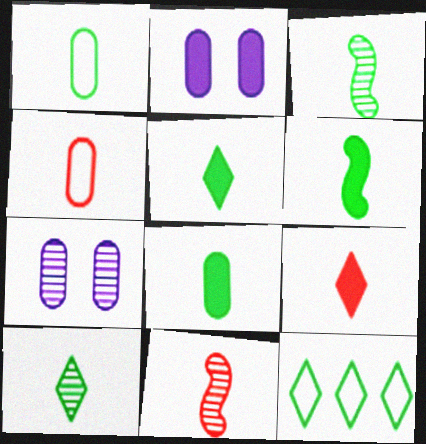[[1, 3, 5], 
[1, 6, 10], 
[2, 11, 12], 
[4, 9, 11], 
[5, 6, 8]]